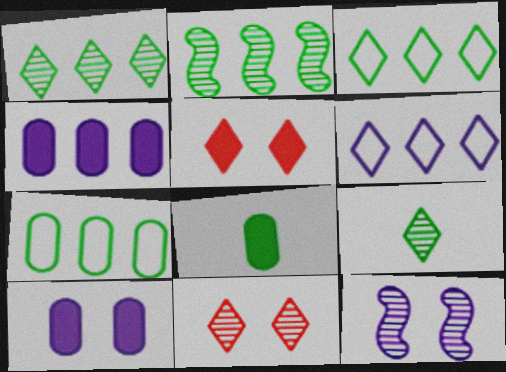[[5, 6, 9]]